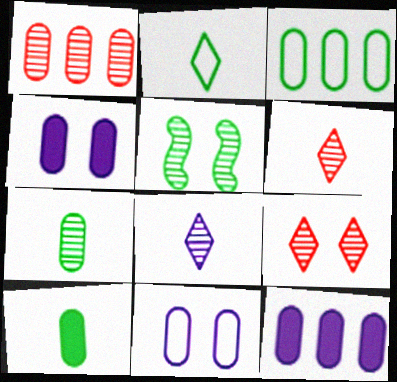[[1, 3, 12], 
[1, 5, 8], 
[1, 10, 11]]